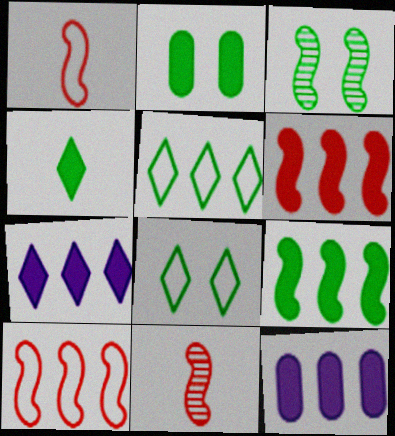[[2, 3, 8], 
[2, 4, 9], 
[8, 11, 12]]